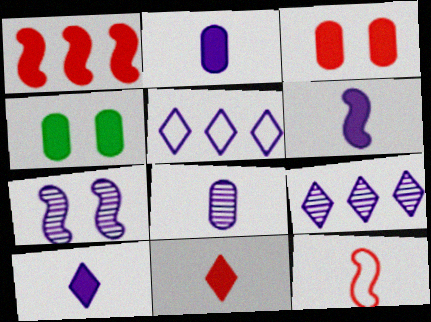[[1, 3, 11], 
[1, 4, 10], 
[2, 5, 7], 
[2, 6, 10], 
[4, 9, 12], 
[7, 8, 9]]